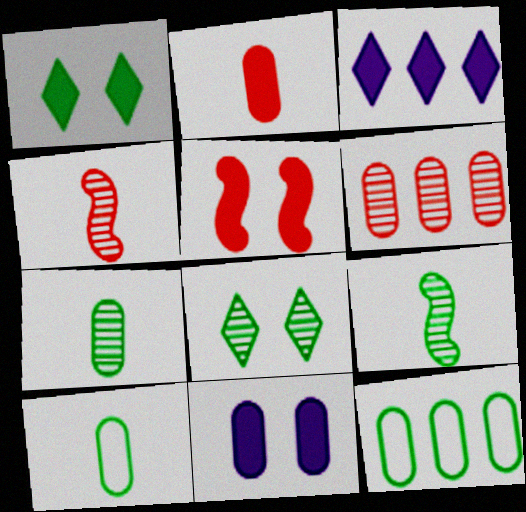[[1, 5, 11], 
[1, 9, 12], 
[6, 10, 11]]